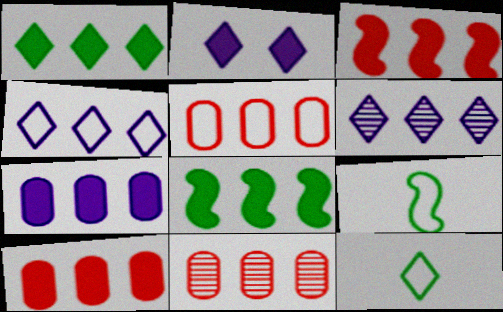[[1, 3, 7], 
[2, 9, 11], 
[4, 8, 11], 
[5, 6, 8], 
[5, 10, 11]]